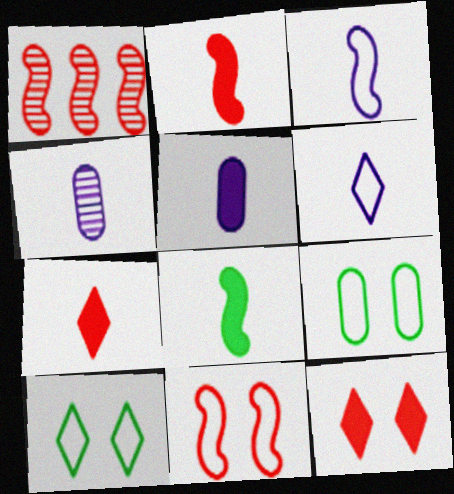[[1, 2, 11], 
[1, 5, 10], 
[5, 7, 8]]